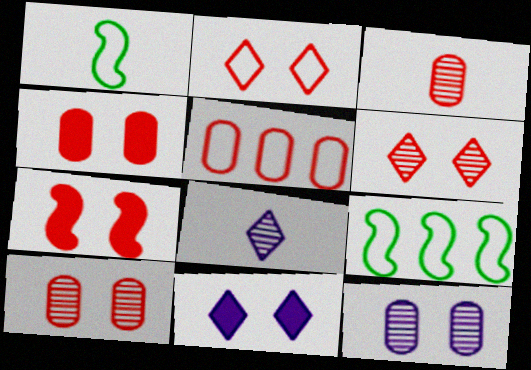[[2, 7, 10], 
[3, 4, 5], 
[3, 9, 11], 
[4, 8, 9]]